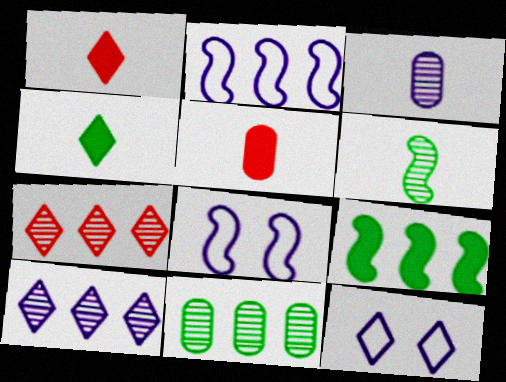[[1, 8, 11], 
[4, 7, 12]]